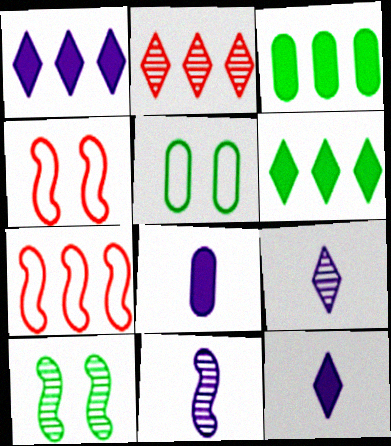[[3, 4, 9]]